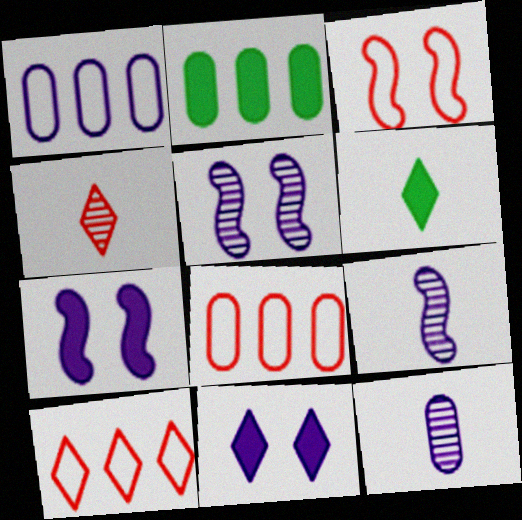[[1, 9, 11], 
[5, 6, 8]]